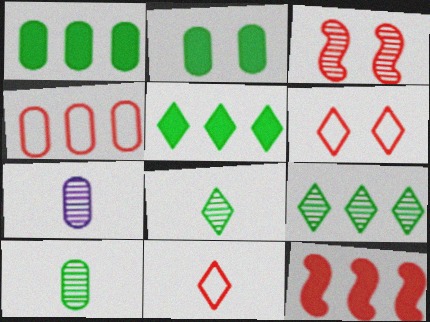[[2, 4, 7], 
[3, 7, 9]]